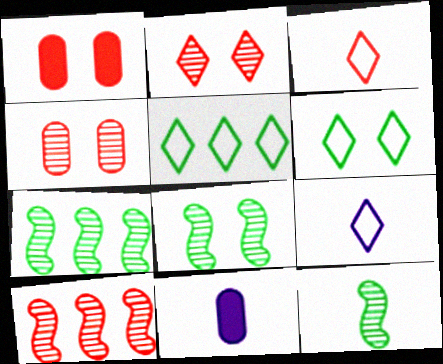[[1, 3, 10], 
[1, 7, 9], 
[3, 11, 12], 
[6, 10, 11], 
[7, 8, 12]]